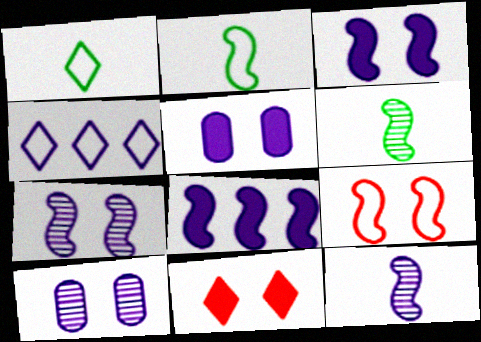[[4, 5, 12], 
[6, 8, 9]]